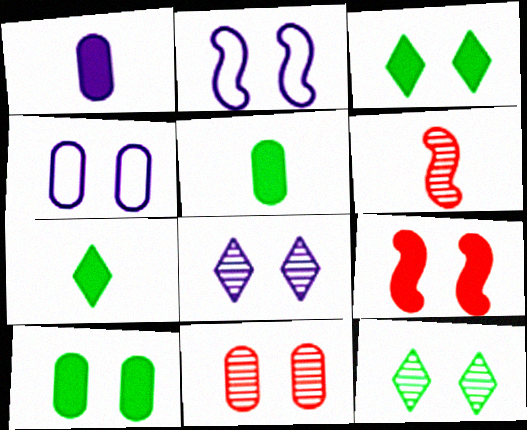[[2, 3, 11], 
[4, 9, 12], 
[4, 10, 11]]